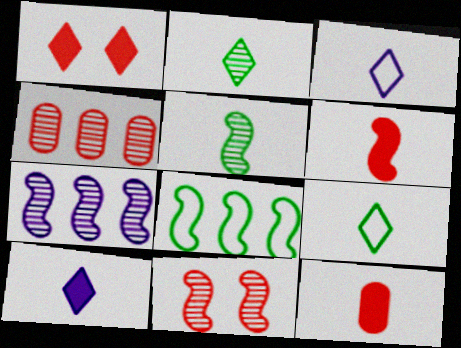[[3, 5, 12], 
[5, 7, 11]]